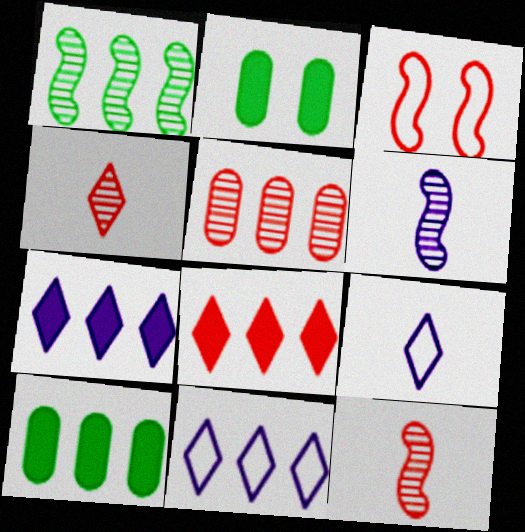[[2, 11, 12]]